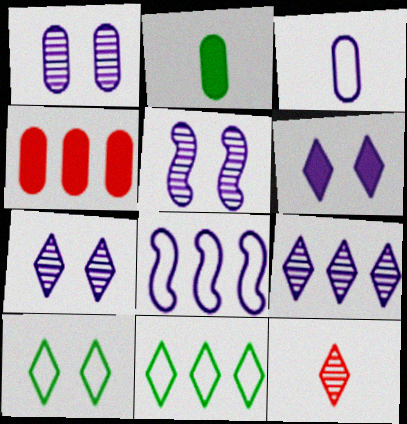[[1, 5, 7], 
[6, 11, 12]]